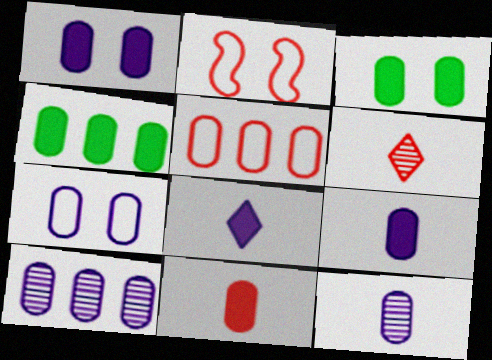[[1, 4, 11], 
[3, 5, 12], 
[4, 5, 10], 
[7, 9, 10]]